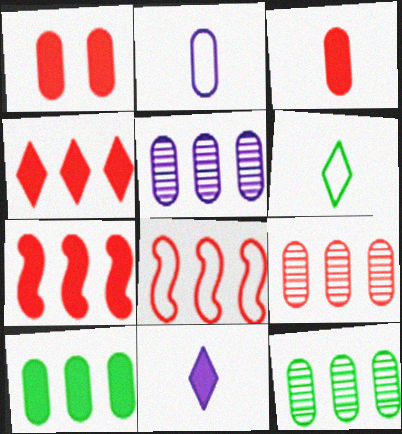[[1, 2, 12], 
[4, 8, 9], 
[5, 9, 12]]